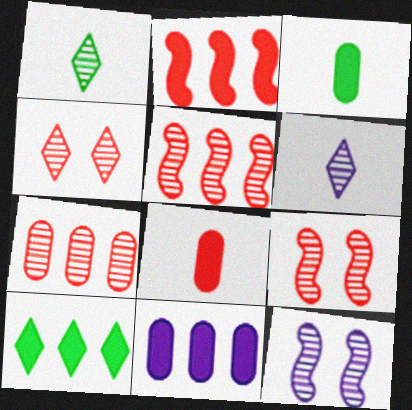[[1, 7, 12], 
[2, 10, 11]]